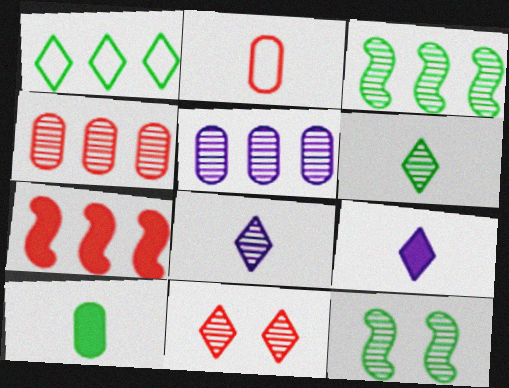[[1, 5, 7], 
[1, 9, 11], 
[1, 10, 12], 
[2, 7, 11], 
[4, 8, 12]]